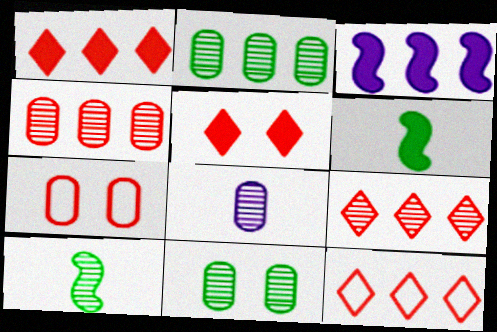[[1, 9, 12], 
[2, 3, 12], 
[4, 8, 11]]